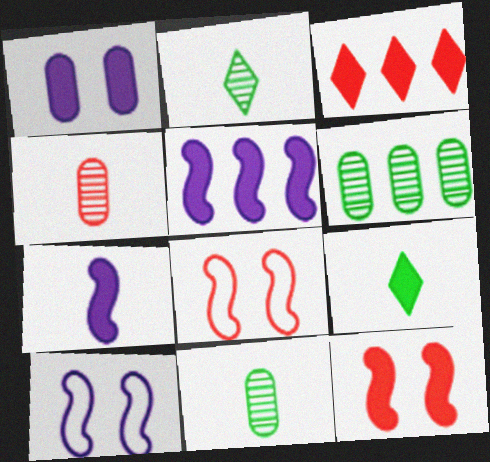[[3, 4, 8], 
[3, 10, 11]]